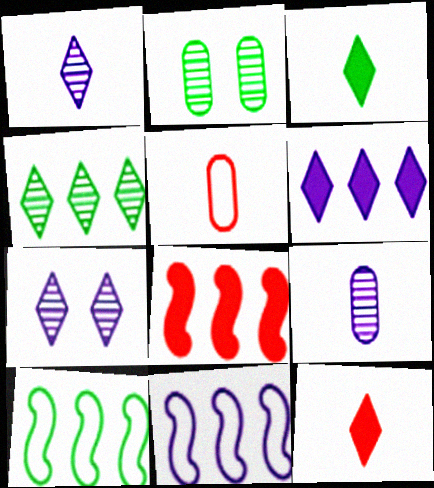[[2, 3, 10], 
[2, 11, 12]]